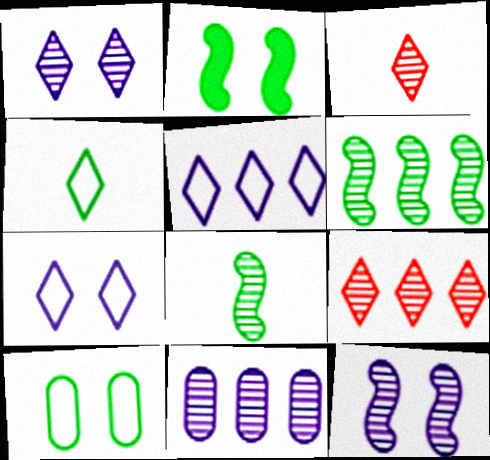[[6, 9, 11]]